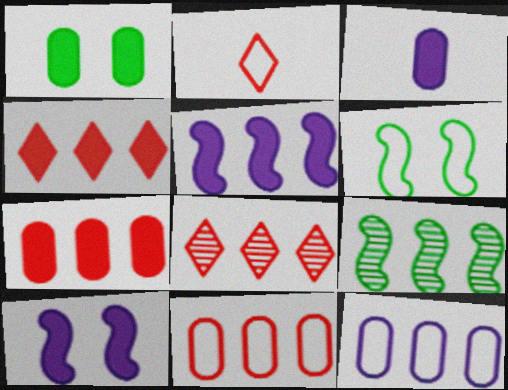[[1, 3, 7], 
[2, 6, 12], 
[3, 6, 8], 
[4, 9, 12]]